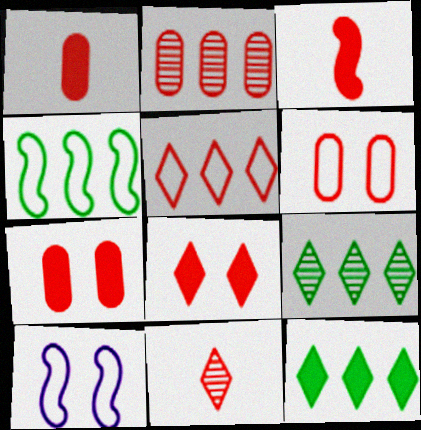[[1, 2, 6], 
[1, 9, 10], 
[5, 8, 11]]